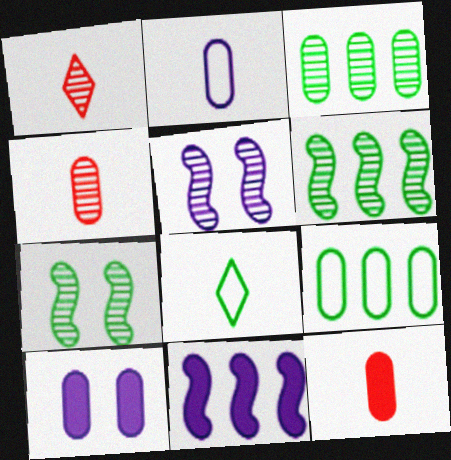[[1, 3, 5], 
[4, 9, 10]]